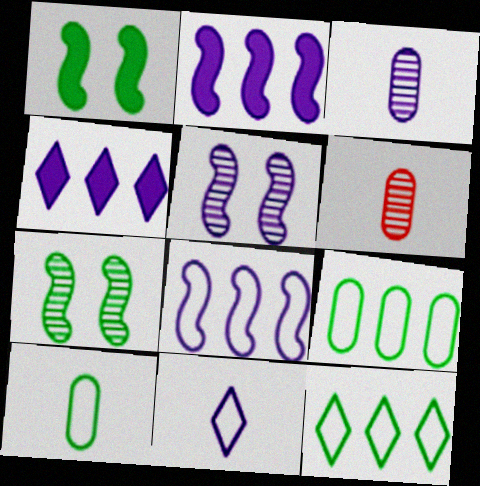[]